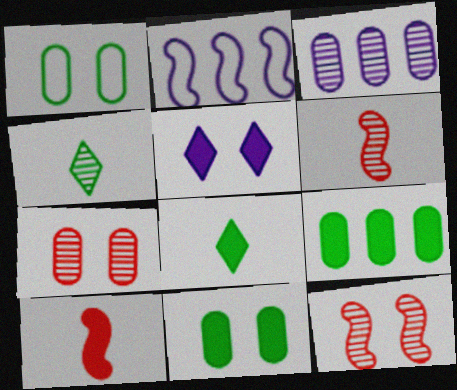[[1, 5, 12], 
[2, 7, 8], 
[3, 4, 12], 
[5, 9, 10]]